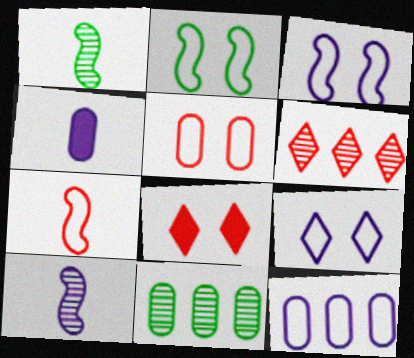[[1, 8, 12], 
[2, 4, 6], 
[2, 5, 9], 
[4, 5, 11]]